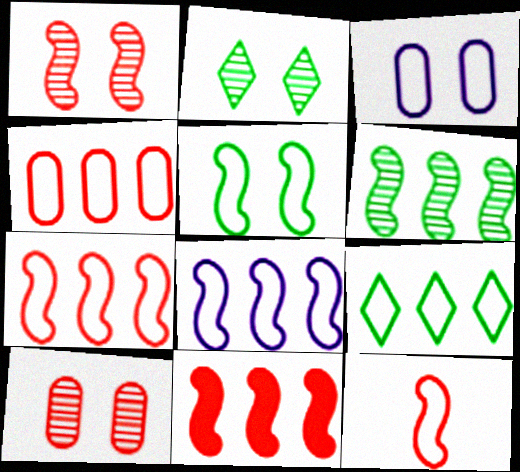[[1, 11, 12], 
[3, 9, 12], 
[4, 8, 9], 
[5, 8, 12], 
[6, 8, 11]]